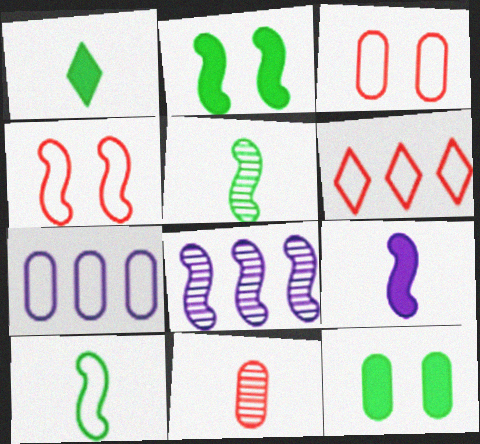[[1, 3, 8], 
[7, 11, 12]]